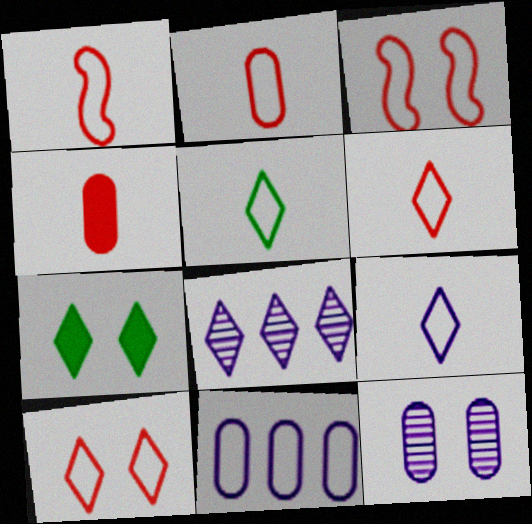[[1, 2, 6], 
[3, 5, 11], 
[3, 7, 12], 
[5, 6, 9], 
[6, 7, 8]]